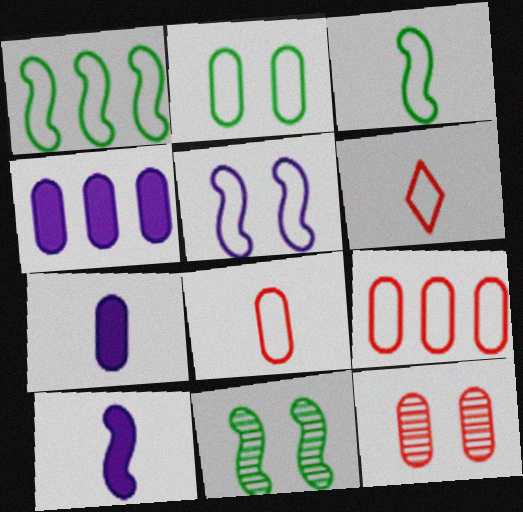[[4, 6, 11]]